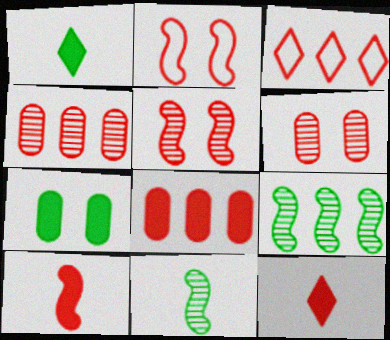[[2, 4, 12], 
[3, 6, 10]]